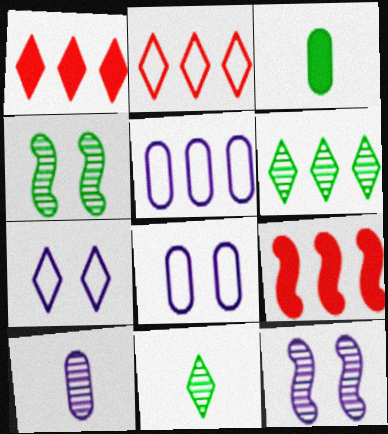[[1, 7, 11], 
[2, 3, 12], 
[5, 6, 9], 
[8, 9, 11]]